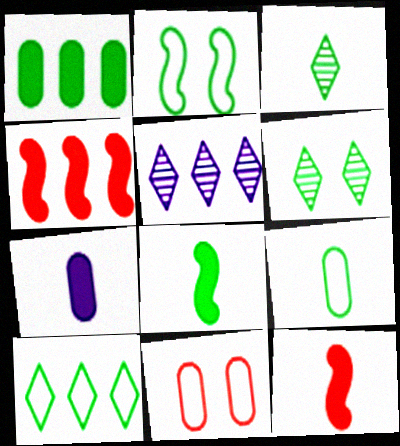[[1, 2, 3], 
[2, 9, 10], 
[3, 8, 9], 
[5, 8, 11]]